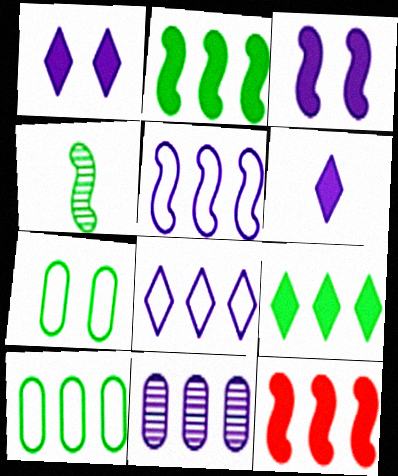[[4, 7, 9]]